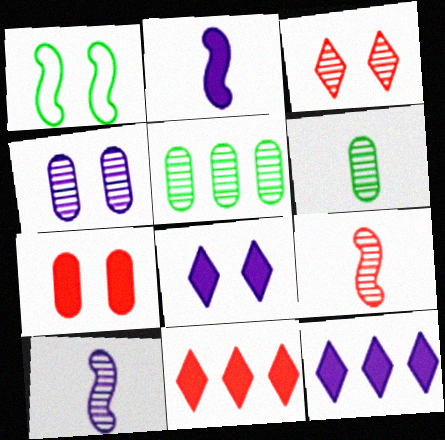[[3, 5, 10]]